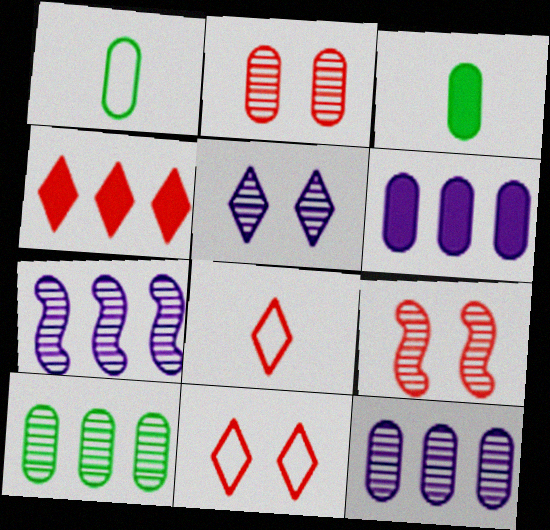[[1, 2, 6], 
[3, 7, 11]]